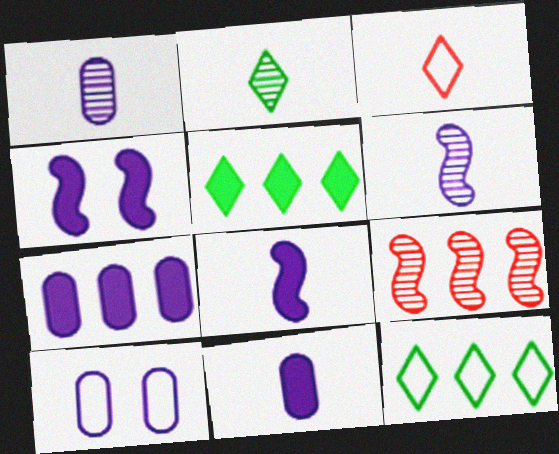[[1, 7, 10], 
[7, 9, 12]]